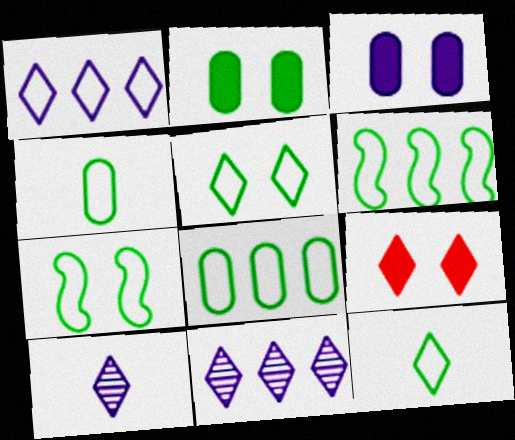[[4, 5, 6], 
[7, 8, 12], 
[9, 11, 12]]